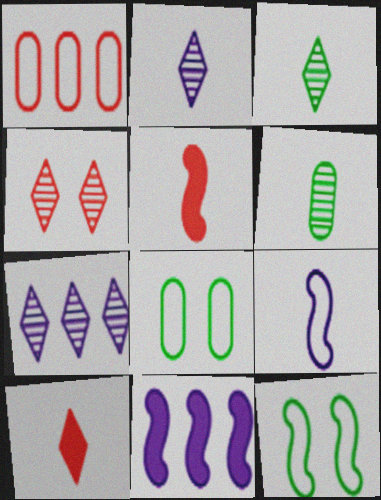[[1, 4, 5], 
[3, 4, 7], 
[5, 7, 8], 
[6, 9, 10]]